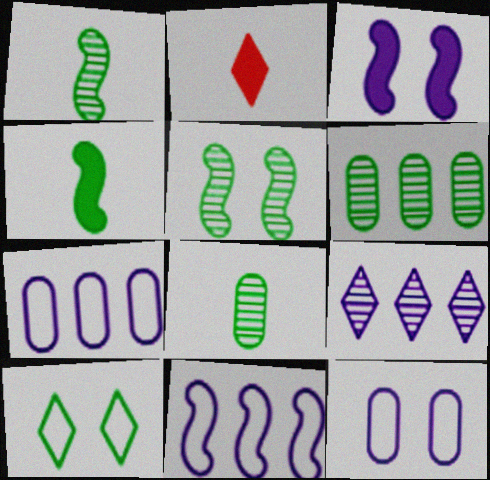[[2, 5, 7], 
[2, 9, 10], 
[4, 6, 10]]